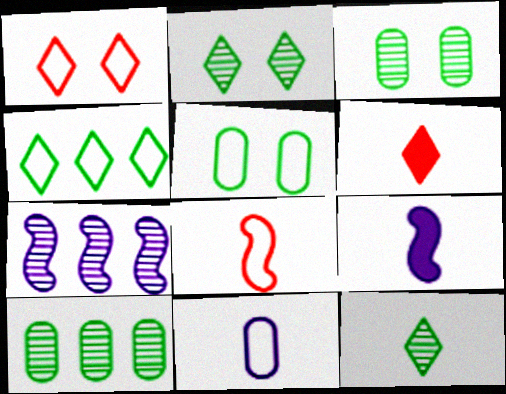[[1, 9, 10], 
[5, 6, 7]]